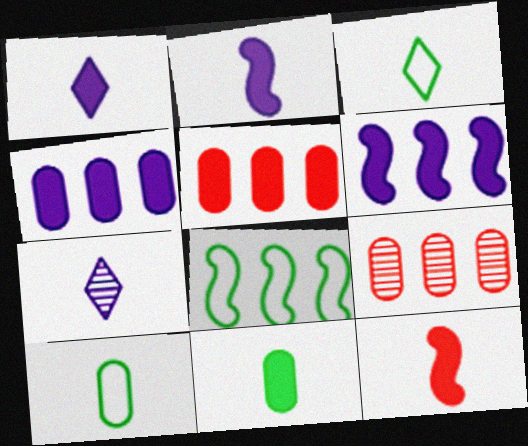[[1, 11, 12], 
[7, 10, 12]]